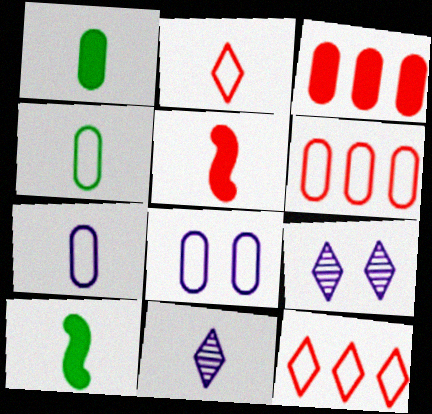[[4, 5, 11], 
[4, 6, 8], 
[6, 9, 10]]